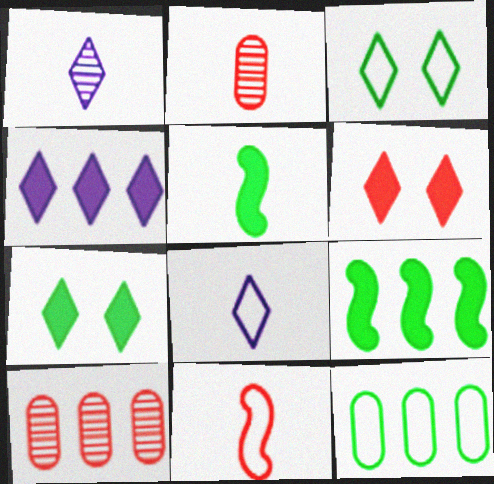[[2, 5, 8], 
[6, 10, 11]]